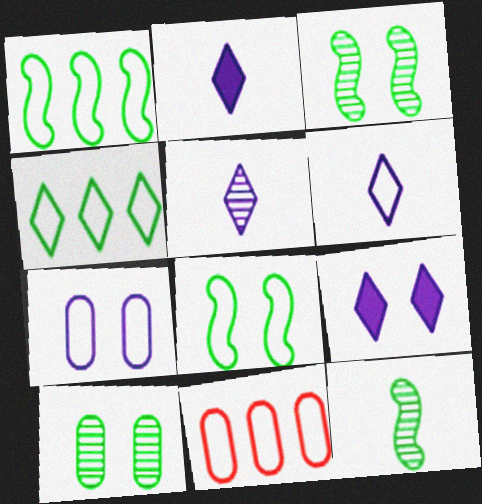[[2, 3, 11], 
[2, 5, 6], 
[6, 8, 11], 
[9, 11, 12]]